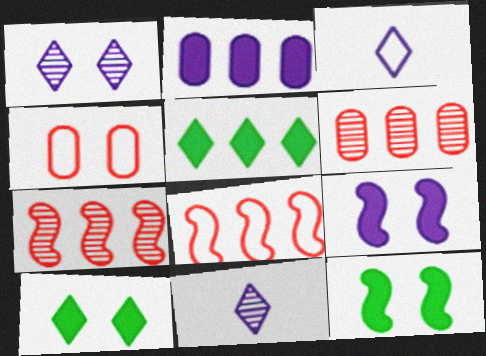[[1, 4, 12], 
[3, 6, 12]]